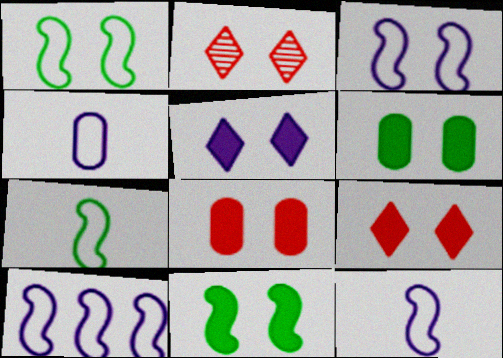[[2, 3, 6], 
[3, 10, 12], 
[5, 8, 11]]